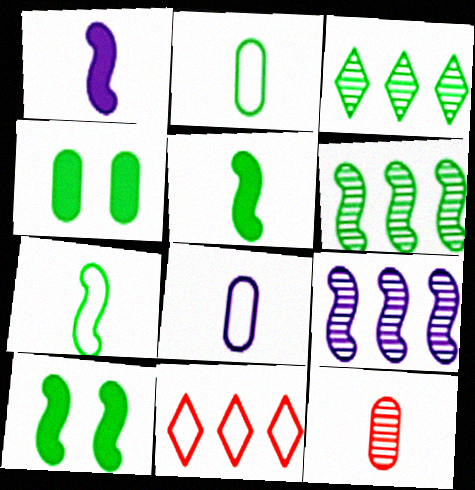[[2, 3, 10], 
[3, 4, 7], 
[6, 7, 10]]